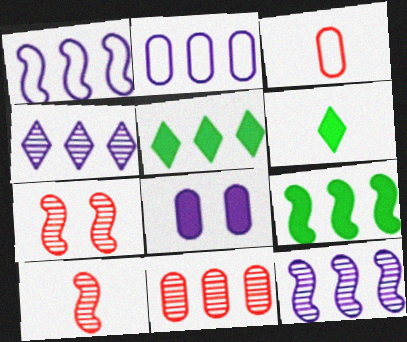[[1, 5, 11], 
[2, 6, 7]]